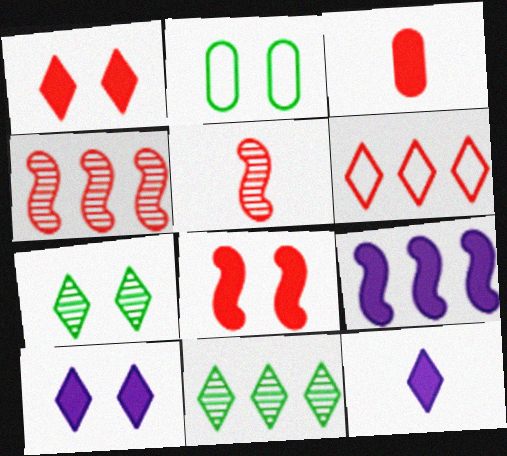[[2, 4, 12], 
[6, 7, 12]]